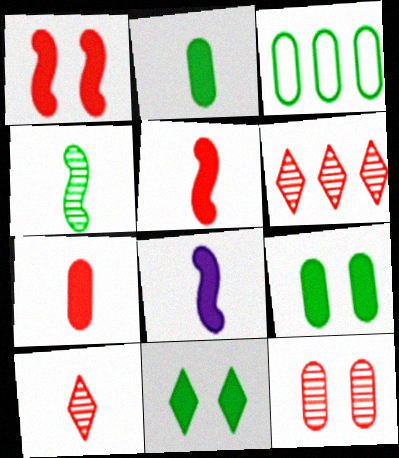[[3, 4, 11]]